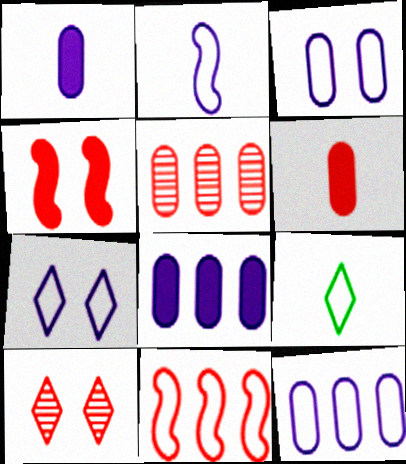[[2, 7, 12], 
[3, 9, 11], 
[6, 10, 11]]